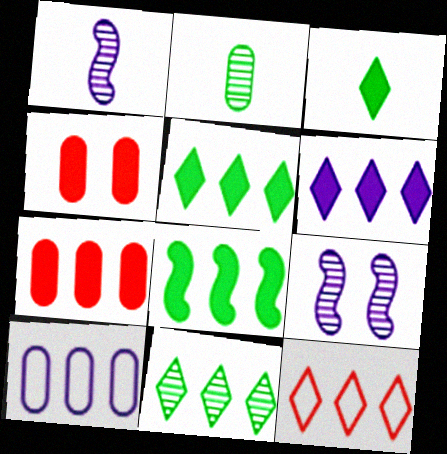[[2, 4, 10], 
[6, 7, 8], 
[6, 11, 12]]